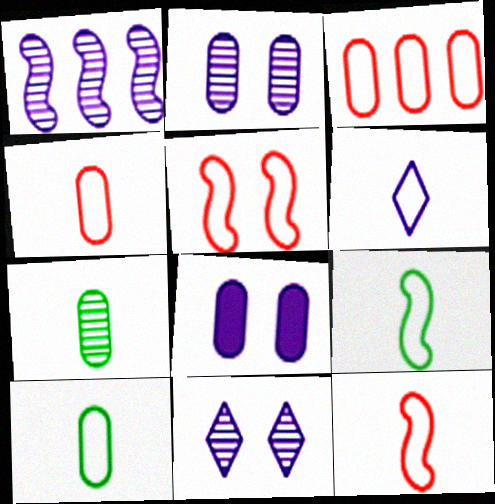[[1, 6, 8], 
[3, 7, 8], 
[4, 6, 9], 
[6, 10, 12]]